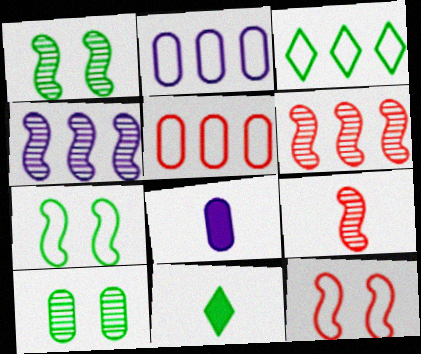[[1, 4, 9], 
[5, 8, 10]]